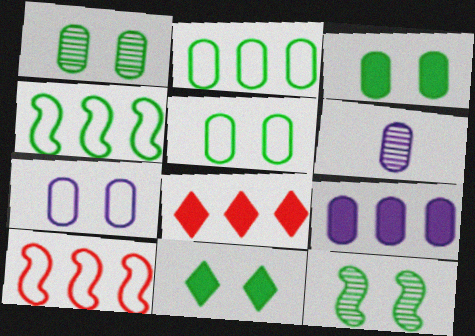[[1, 3, 5], 
[5, 11, 12], 
[6, 7, 9], 
[6, 10, 11]]